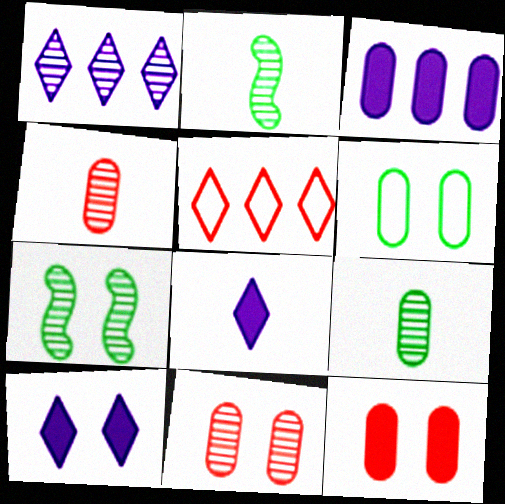[[1, 2, 11], 
[1, 4, 7], 
[3, 4, 6]]